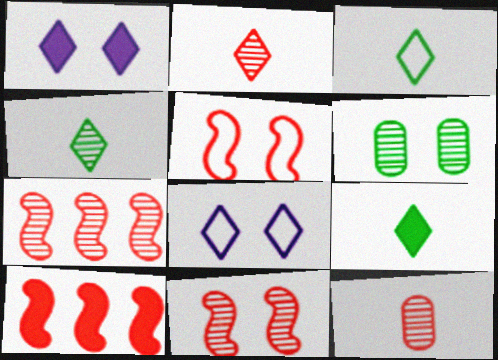[[1, 5, 6], 
[3, 4, 9]]